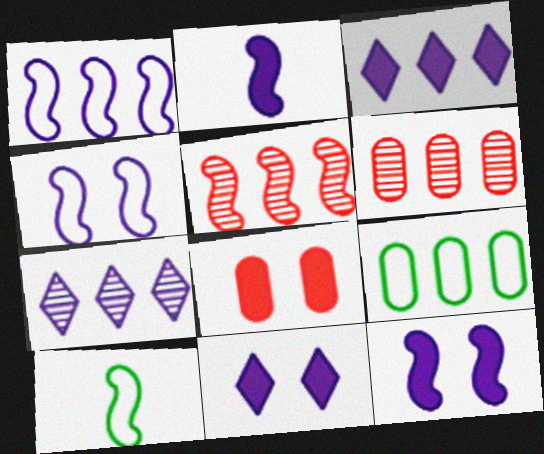[[3, 5, 9], 
[5, 10, 12], 
[6, 10, 11], 
[7, 8, 10]]